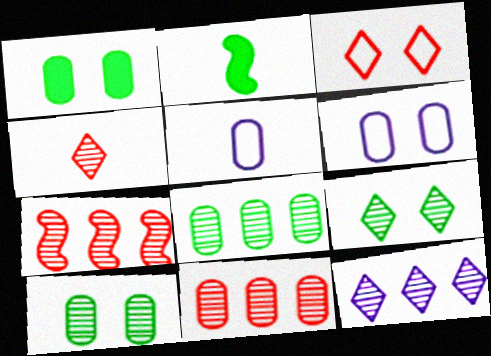[[1, 5, 11], 
[2, 4, 5], 
[4, 9, 12], 
[7, 8, 12]]